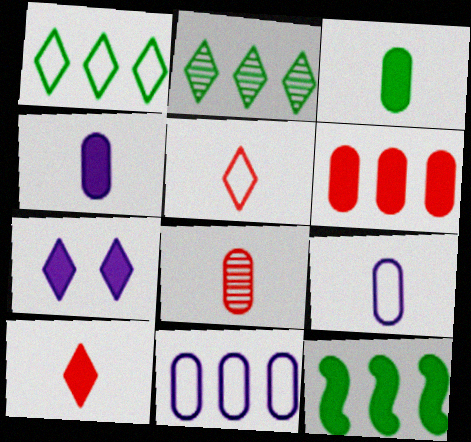[[2, 5, 7], 
[3, 8, 9]]